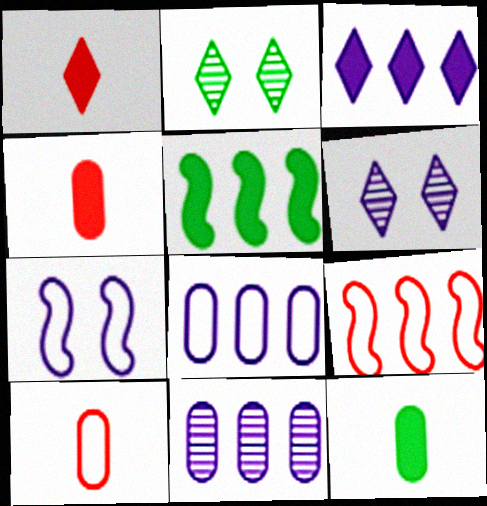[[5, 6, 10], 
[6, 9, 12]]